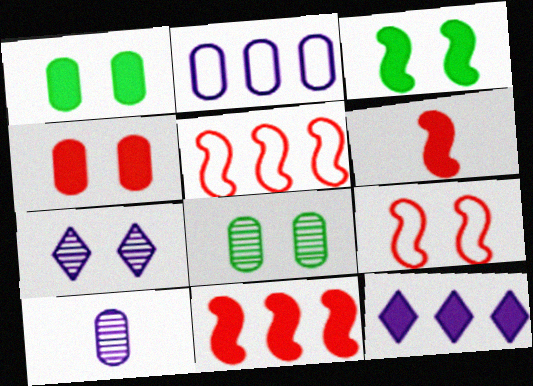[[1, 6, 12], 
[1, 7, 9]]